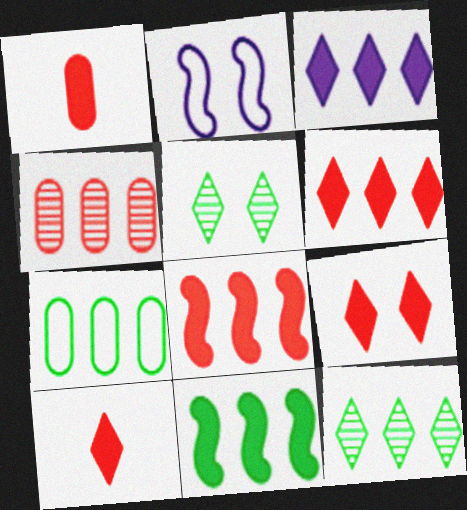[[1, 2, 12], 
[1, 8, 9], 
[6, 9, 10], 
[7, 11, 12]]